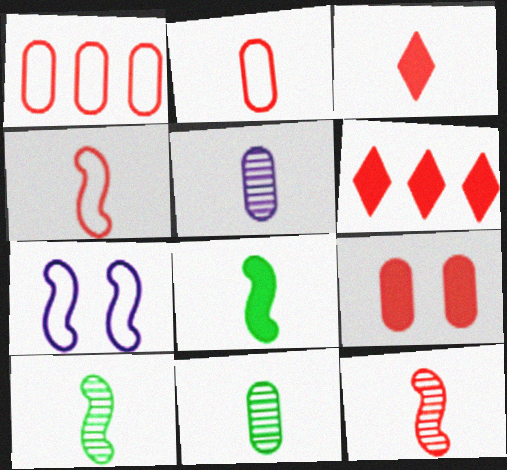[[2, 3, 12], 
[6, 7, 11]]